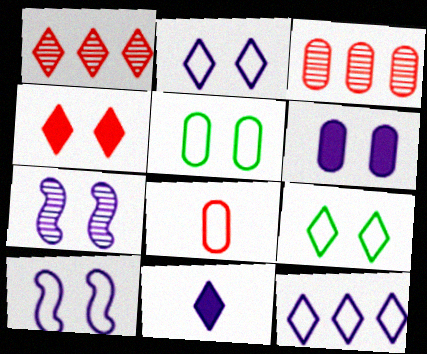[[1, 9, 11], 
[2, 6, 7], 
[4, 5, 7]]